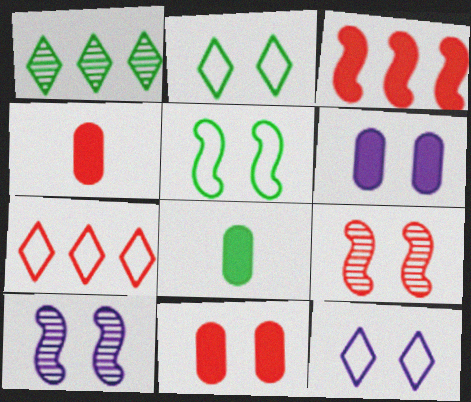[[1, 5, 8], 
[2, 6, 9], 
[2, 10, 11], 
[4, 7, 9], 
[6, 10, 12], 
[7, 8, 10]]